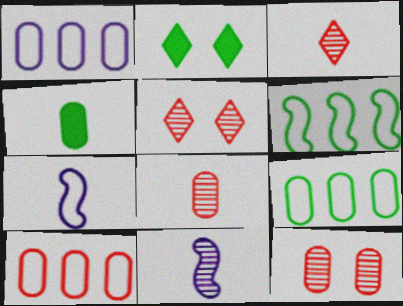[[1, 4, 12], 
[1, 9, 10], 
[2, 10, 11], 
[3, 4, 7]]